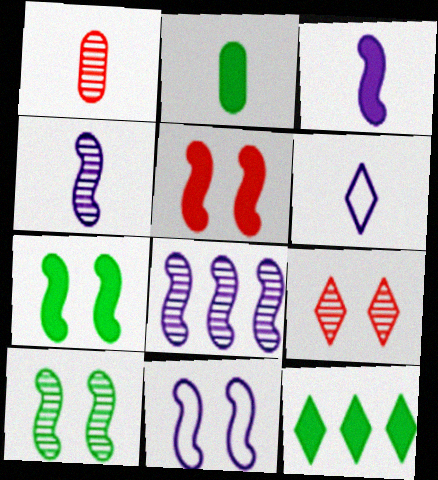[[1, 11, 12], 
[2, 7, 12], 
[3, 8, 11], 
[5, 10, 11], 
[6, 9, 12]]